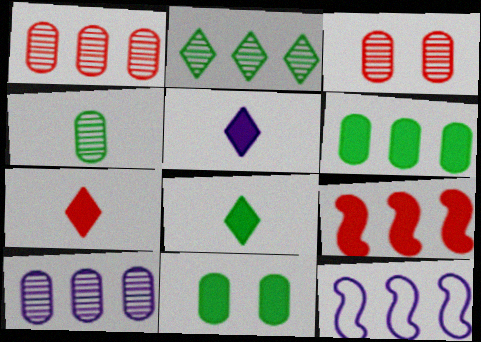[[3, 4, 10], 
[3, 8, 12], 
[5, 7, 8], 
[5, 9, 11]]